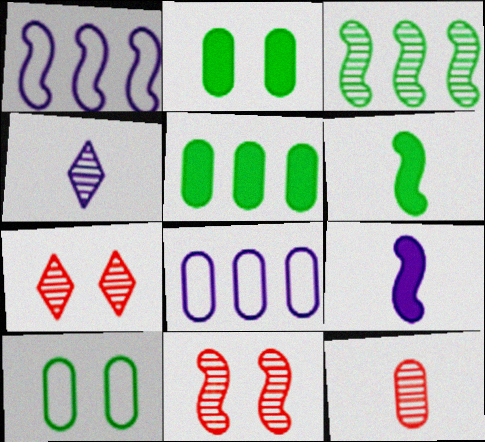[[1, 6, 11], 
[2, 8, 12], 
[6, 7, 8]]